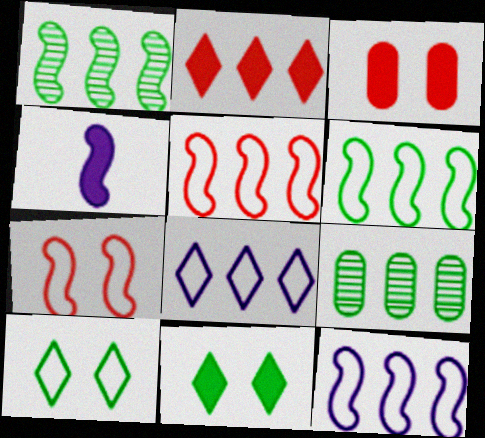[[1, 4, 7], 
[2, 9, 12], 
[5, 6, 12]]